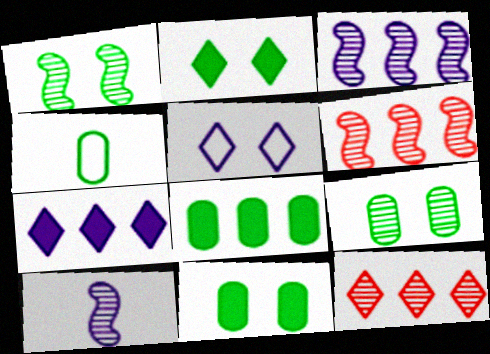[[1, 6, 10], 
[4, 8, 9], 
[9, 10, 12]]